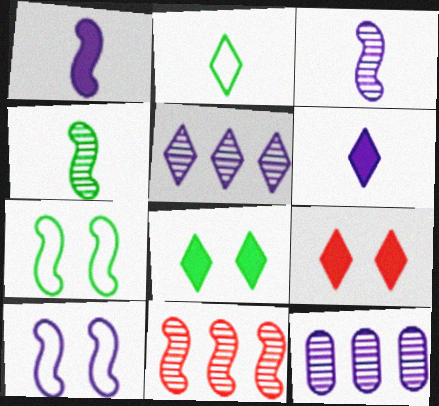[[1, 7, 11], 
[2, 5, 9], 
[6, 10, 12]]